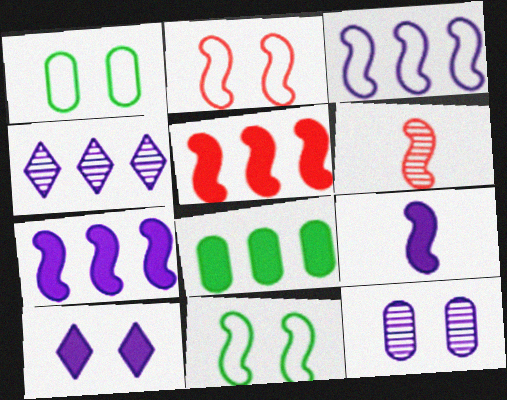[[2, 5, 6], 
[6, 7, 11]]